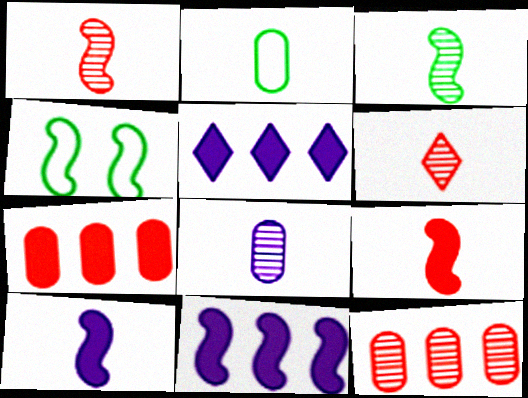[[1, 4, 11], 
[2, 6, 10], 
[3, 6, 8]]